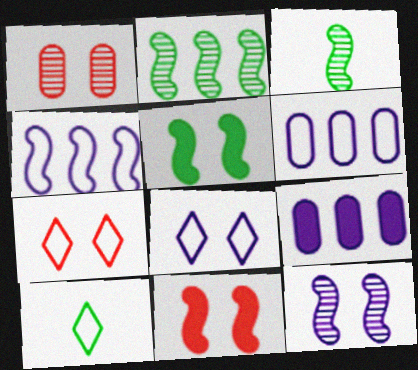[[1, 5, 8], 
[1, 7, 11], 
[3, 4, 11], 
[3, 7, 9]]